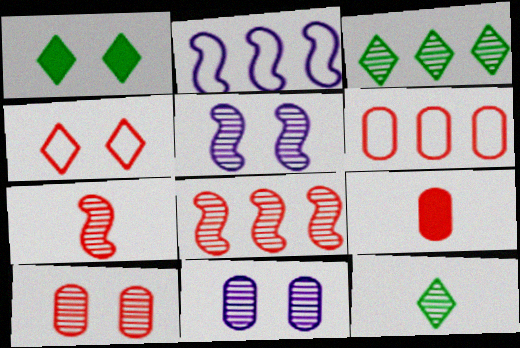[[3, 7, 11], 
[4, 8, 9], 
[6, 9, 10], 
[8, 11, 12]]